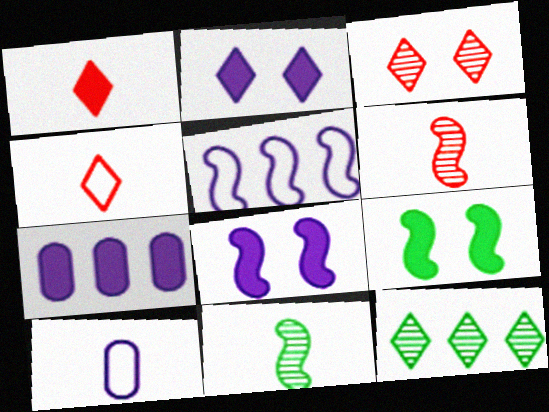[[1, 7, 9], 
[1, 10, 11], 
[2, 4, 12], 
[5, 6, 9]]